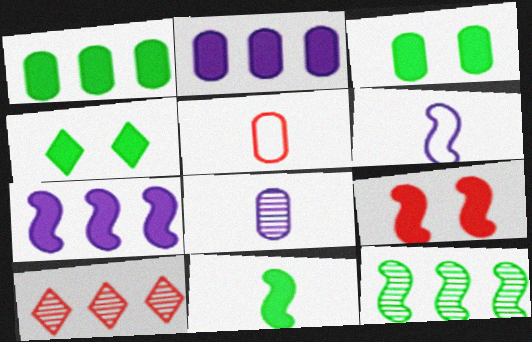[[1, 4, 11], 
[3, 6, 10], 
[5, 9, 10], 
[6, 9, 12], 
[7, 9, 11]]